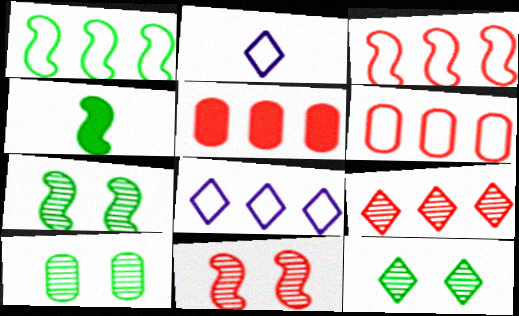[[1, 4, 7], 
[1, 6, 8], 
[2, 5, 7], 
[3, 5, 9], 
[7, 10, 12]]